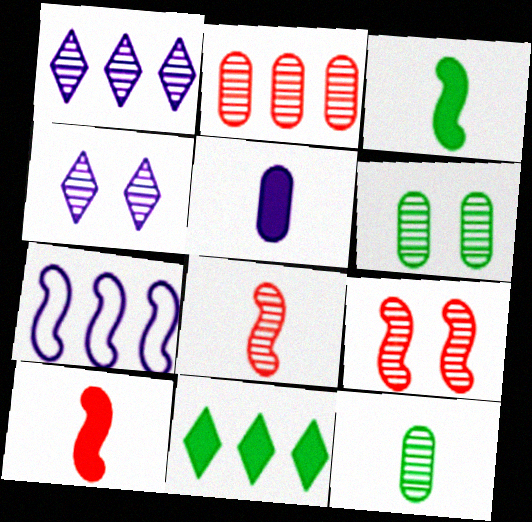[[1, 6, 8], 
[1, 9, 12], 
[2, 7, 11], 
[3, 7, 9], 
[4, 5, 7], 
[4, 6, 9]]